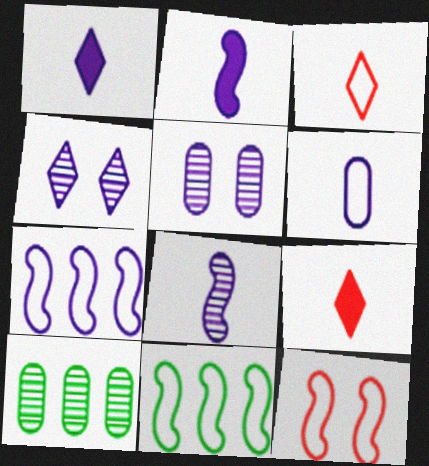[[1, 5, 7], 
[1, 6, 8], 
[1, 10, 12], 
[5, 9, 11]]